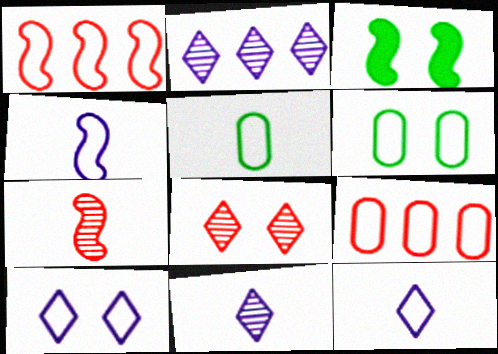[[1, 5, 10], 
[1, 6, 12], 
[3, 9, 11]]